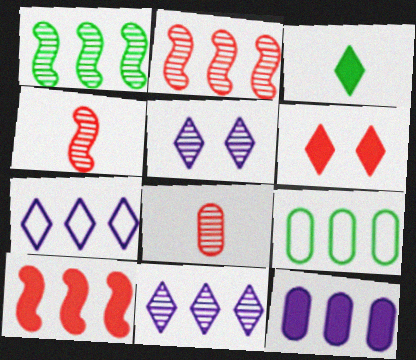[[1, 5, 8], 
[9, 10, 11]]